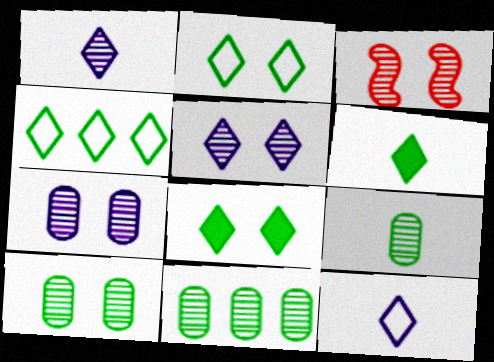[[1, 3, 11], 
[3, 5, 10], 
[9, 10, 11]]